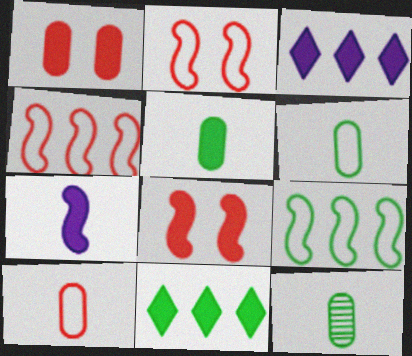[[1, 7, 11], 
[2, 3, 12], 
[3, 5, 8], 
[5, 6, 12]]